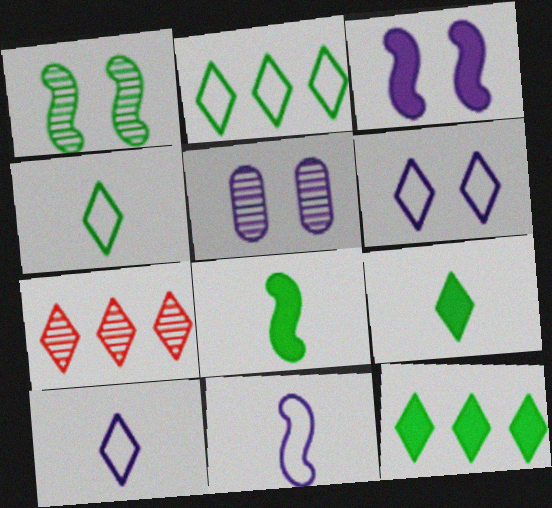[[3, 5, 6], 
[6, 7, 9]]